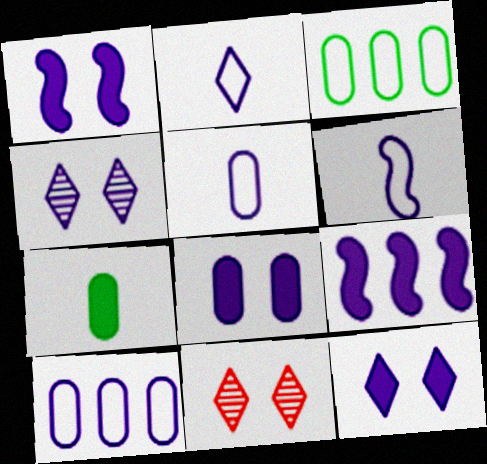[[1, 8, 12], 
[2, 5, 6], 
[4, 5, 9]]